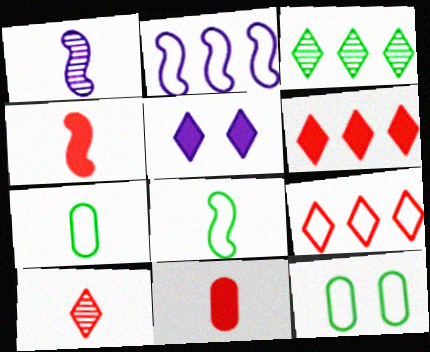[[1, 4, 8], 
[1, 6, 12]]